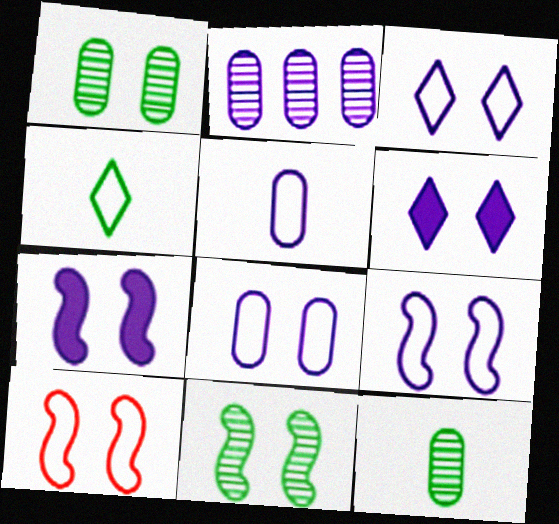[[1, 6, 10], 
[3, 8, 9], 
[7, 10, 11]]